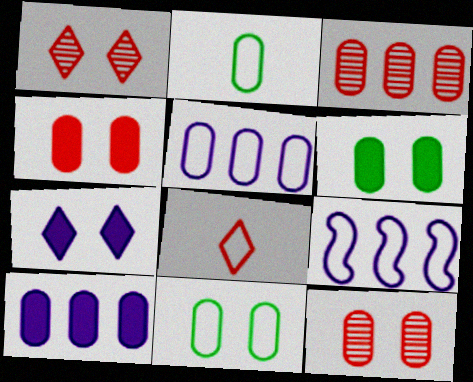[[2, 10, 12], 
[8, 9, 11]]